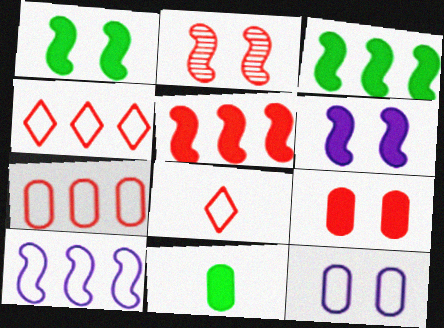[]